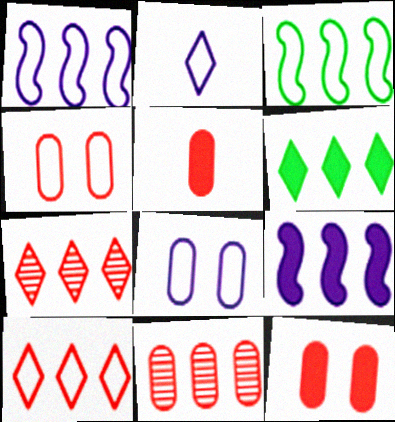[[1, 2, 8], 
[1, 6, 11], 
[2, 3, 4], 
[4, 5, 11]]